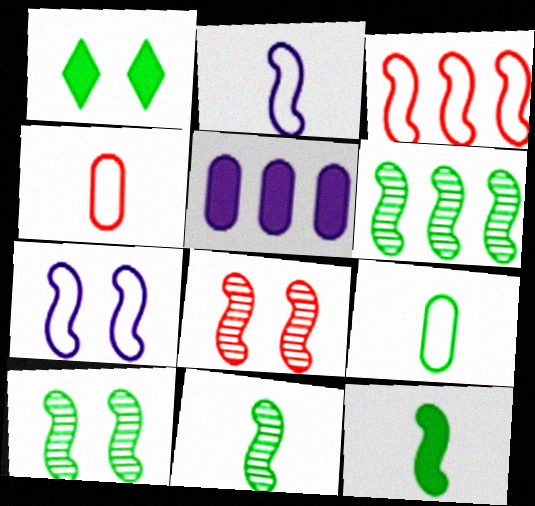[[1, 6, 9], 
[6, 10, 11]]